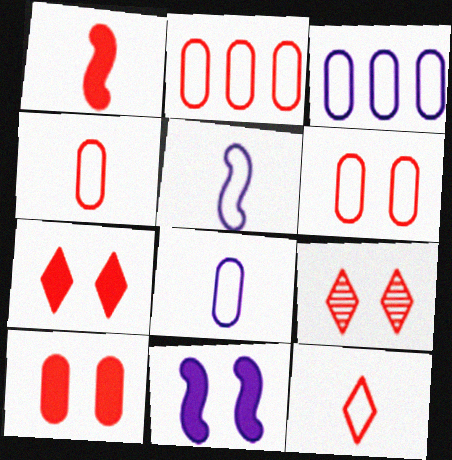[[1, 2, 9], 
[2, 4, 6]]